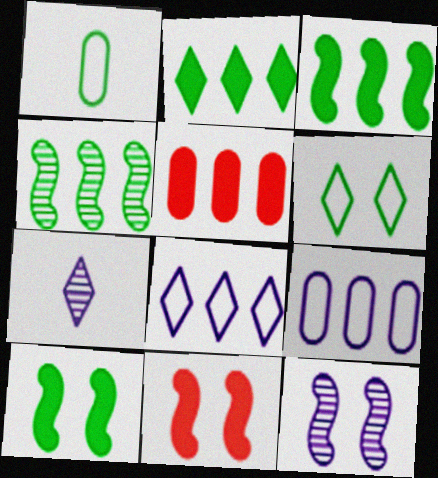[[4, 5, 8]]